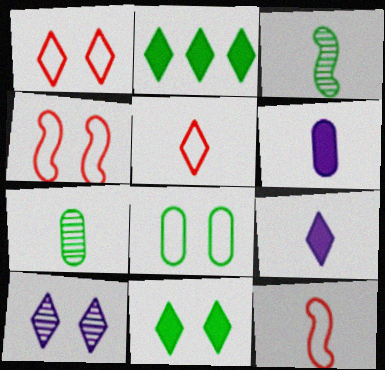[[1, 10, 11], 
[2, 3, 8], 
[2, 5, 10], 
[3, 5, 6], 
[7, 9, 12]]